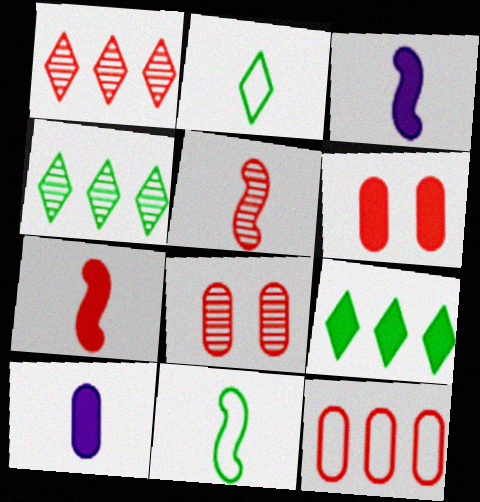[[1, 5, 8], 
[2, 5, 10], 
[3, 5, 11], 
[3, 6, 9]]